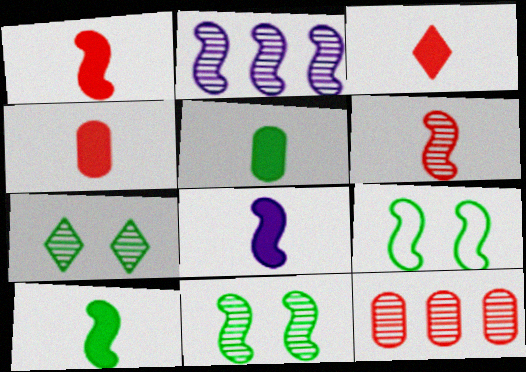[[1, 2, 9], 
[1, 3, 4], 
[1, 8, 10], 
[2, 6, 11], 
[3, 5, 8]]